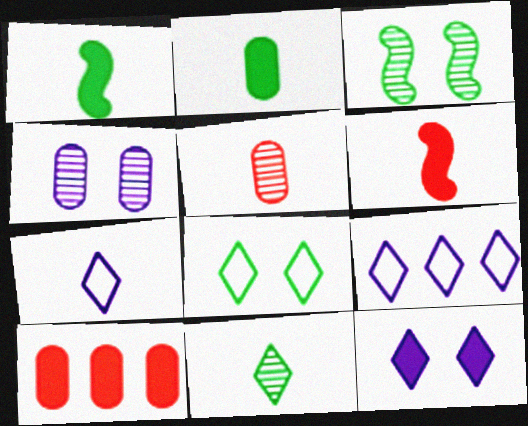[[1, 5, 7], 
[1, 10, 12], 
[3, 7, 10]]